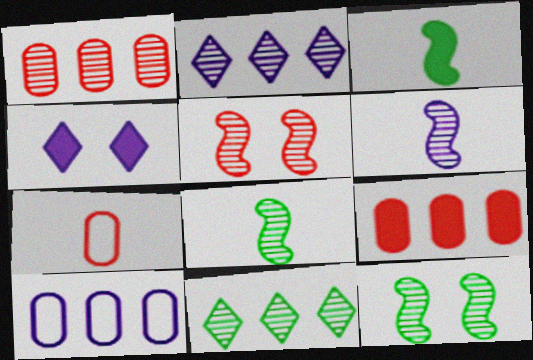[[3, 4, 9], 
[4, 6, 10]]